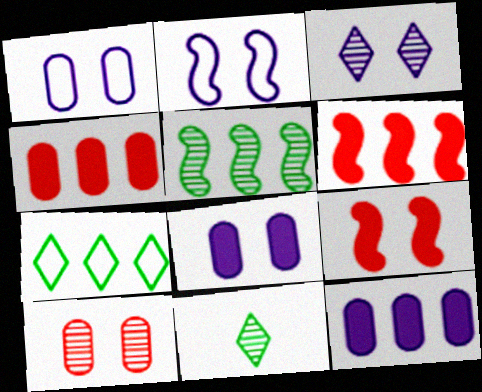[[1, 6, 11], 
[2, 3, 8], 
[2, 4, 11]]